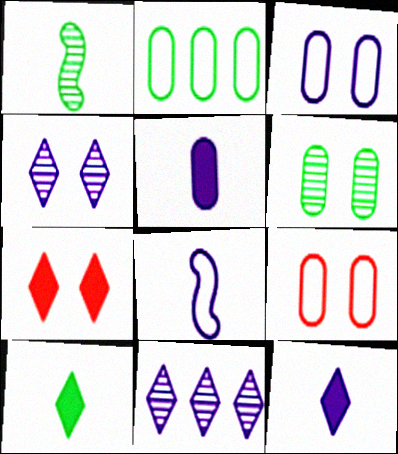[]